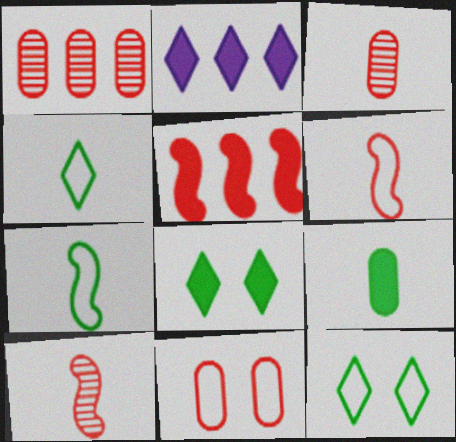[]